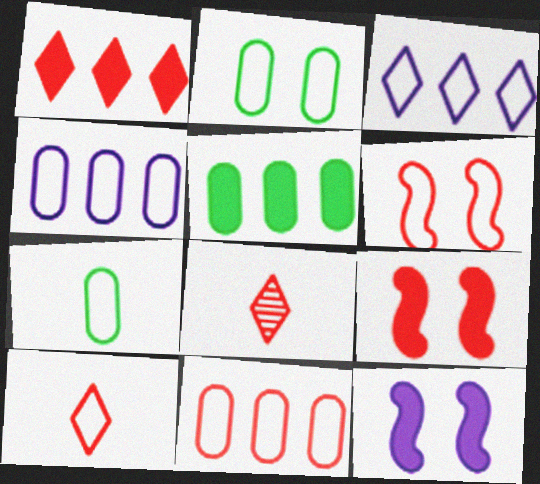[[3, 6, 7], 
[6, 10, 11], 
[8, 9, 11]]